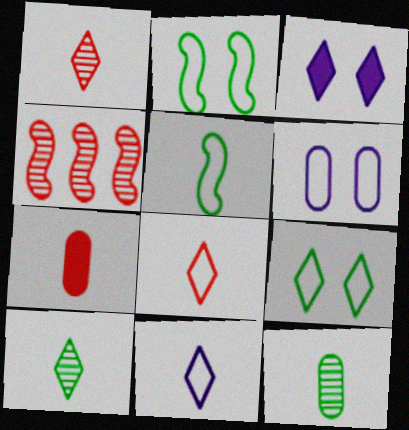[]